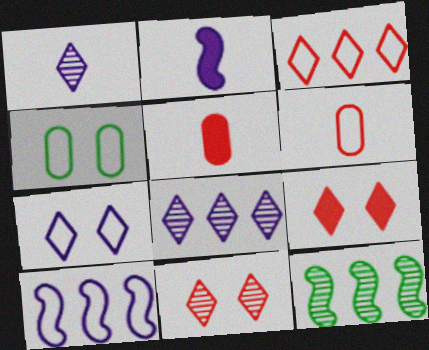[[5, 7, 12]]